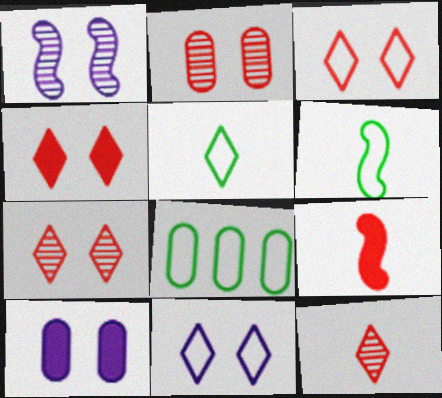[[1, 10, 11], 
[3, 4, 7]]